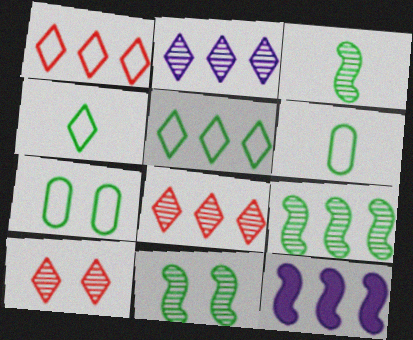[[3, 9, 11], 
[6, 10, 12]]